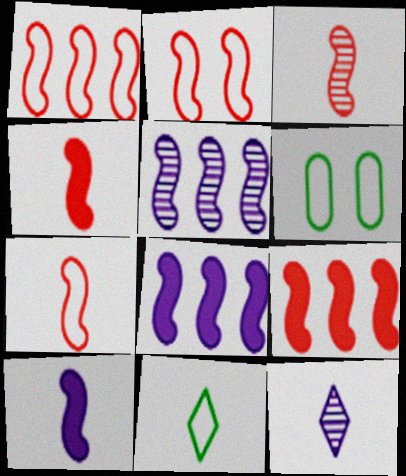[[1, 2, 7], 
[2, 3, 9], 
[3, 4, 7], 
[6, 9, 12]]